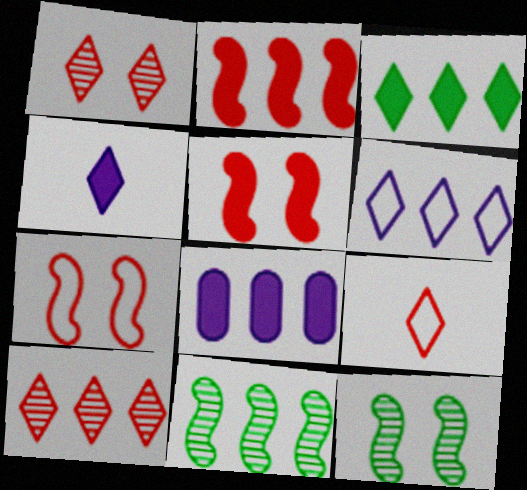[[2, 3, 8], 
[3, 6, 10], 
[8, 9, 12]]